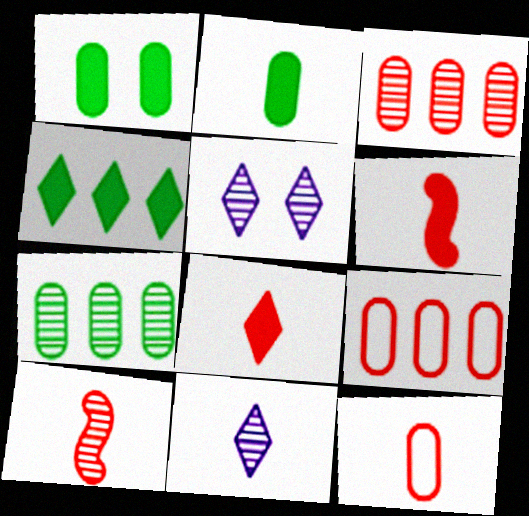[[5, 7, 10], 
[8, 10, 12]]